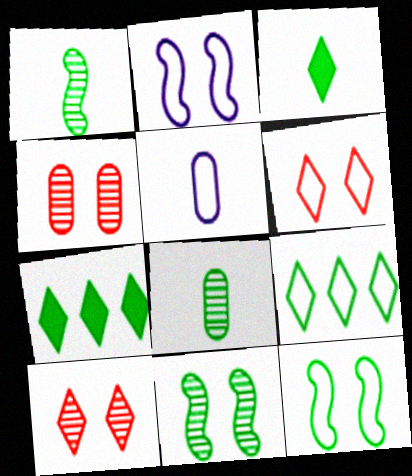[[7, 8, 12]]